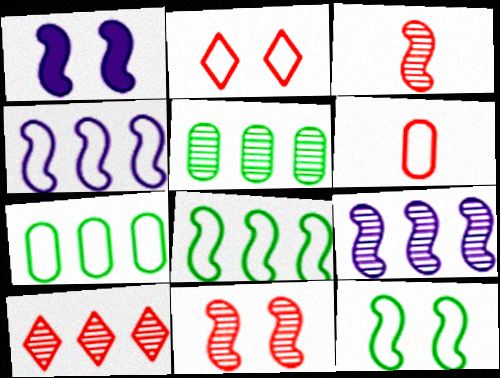[[1, 3, 8], 
[1, 11, 12], 
[5, 9, 10]]